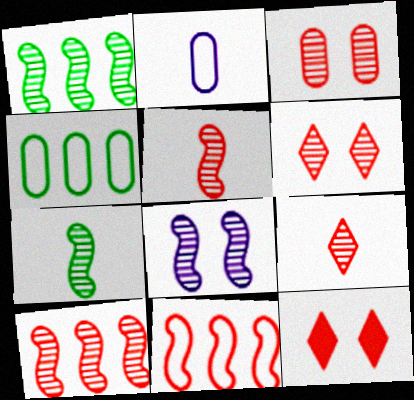[[1, 2, 12], 
[1, 5, 8], 
[3, 9, 10], 
[7, 8, 10]]